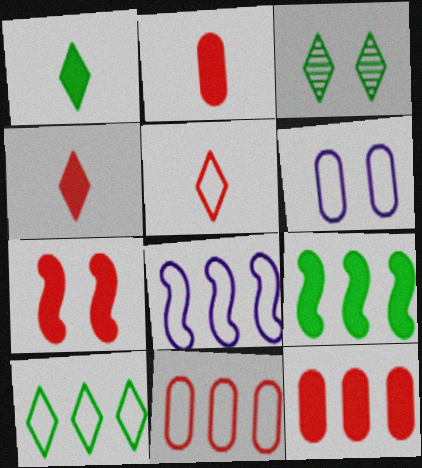[[1, 3, 10], 
[2, 3, 8], 
[3, 6, 7], 
[4, 7, 12], 
[8, 10, 11]]